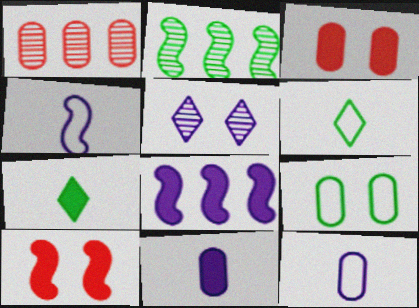[[1, 9, 11], 
[2, 4, 10], 
[2, 7, 9], 
[3, 7, 8], 
[5, 8, 12], 
[5, 9, 10]]